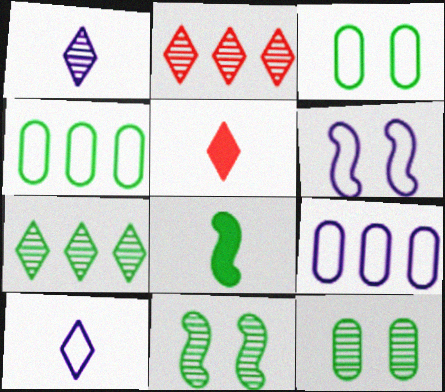[[3, 7, 8], 
[5, 9, 11], 
[6, 9, 10]]